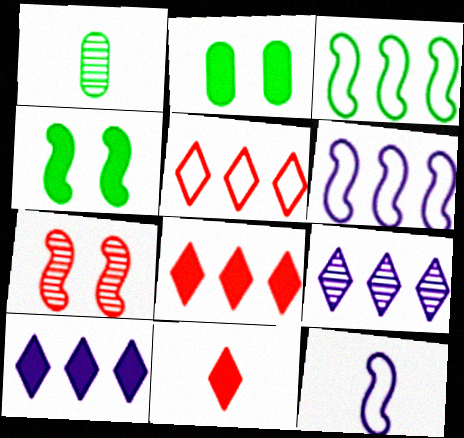[[1, 7, 9], 
[1, 11, 12]]